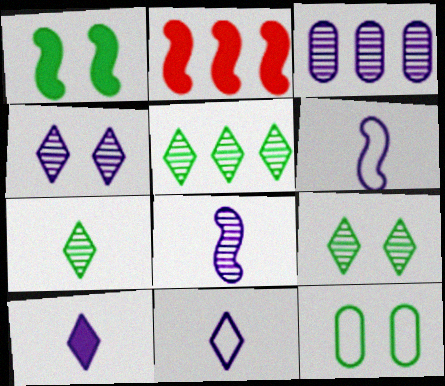[[1, 9, 12], 
[3, 4, 8], 
[5, 7, 9]]